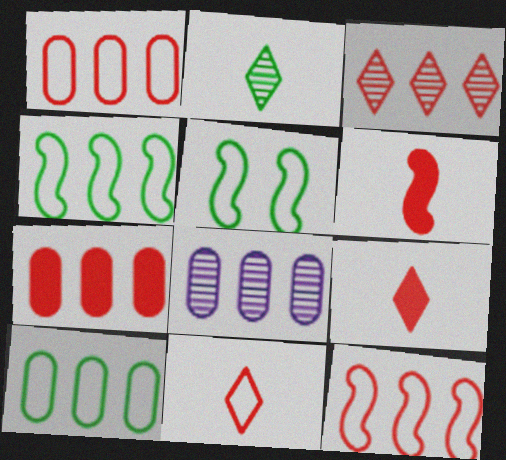[[3, 7, 12], 
[5, 8, 9], 
[7, 8, 10]]